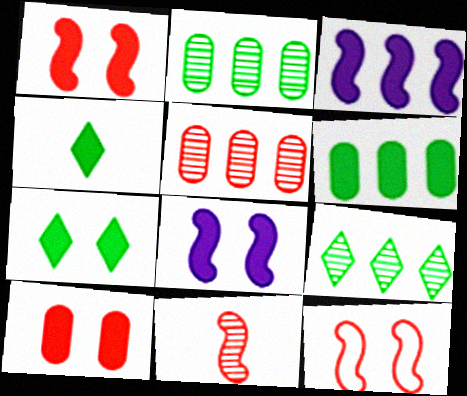[[3, 4, 10], 
[7, 8, 10]]